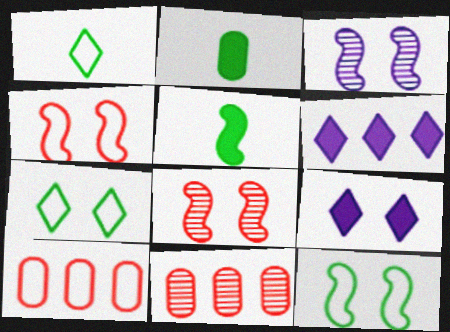[]